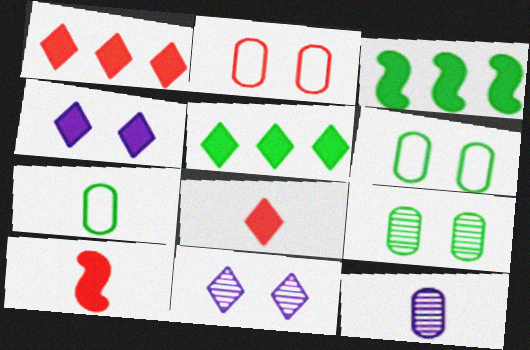[[4, 5, 8]]